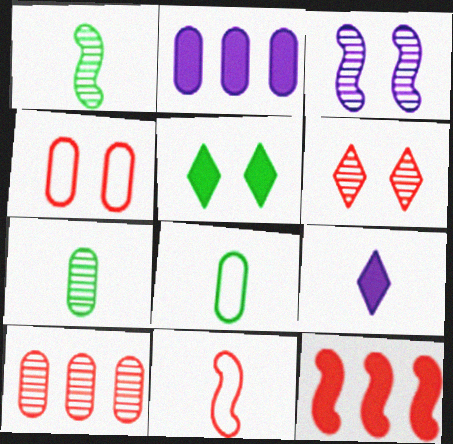[[2, 4, 7], 
[3, 4, 5], 
[7, 9, 11]]